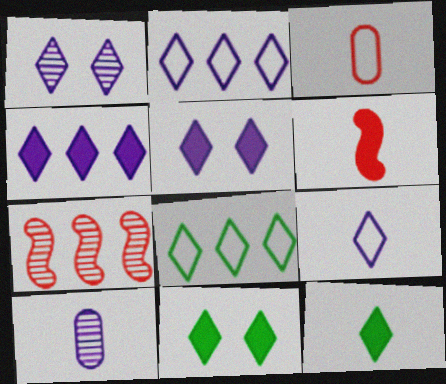[[1, 4, 9]]